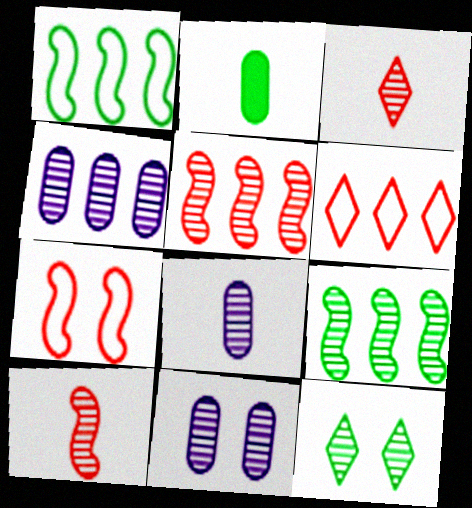[[1, 2, 12], 
[3, 9, 11], 
[4, 8, 11], 
[4, 10, 12], 
[5, 8, 12]]